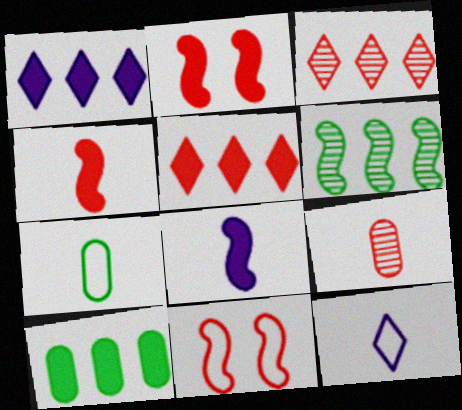[[5, 9, 11], 
[6, 8, 11]]